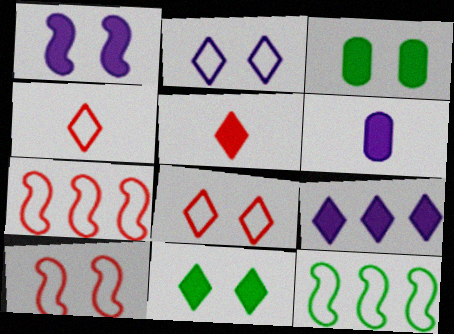[[1, 6, 9], 
[5, 9, 11]]